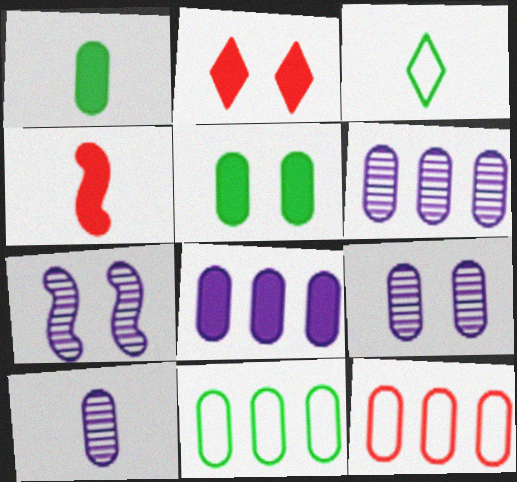[[1, 9, 12], 
[3, 4, 10], 
[5, 10, 12], 
[6, 9, 10]]